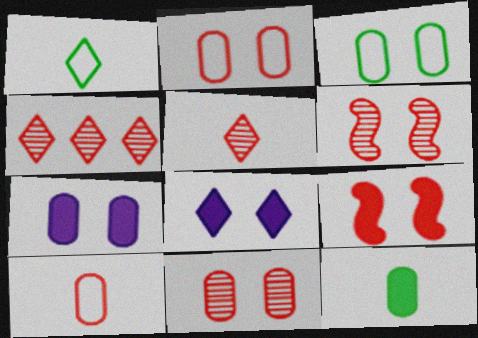[[1, 4, 8], 
[3, 6, 8], 
[3, 7, 11], 
[4, 9, 10]]